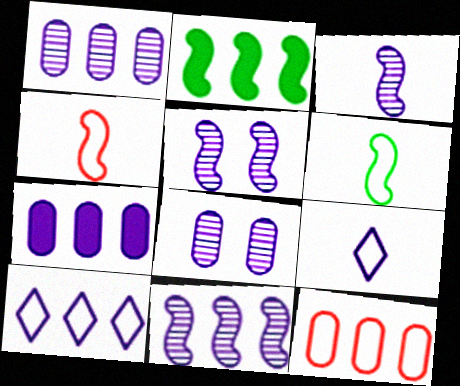[[2, 4, 5], 
[3, 5, 11], 
[5, 7, 9], 
[7, 10, 11]]